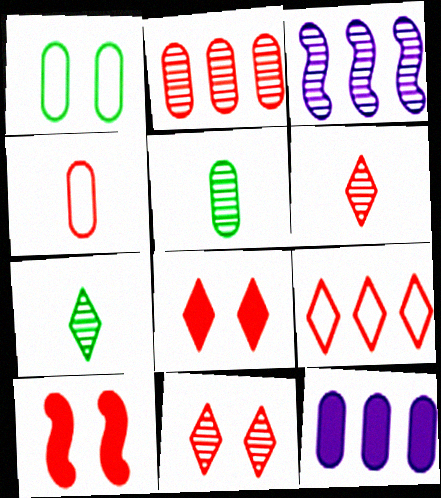[[3, 5, 11], 
[6, 8, 9]]